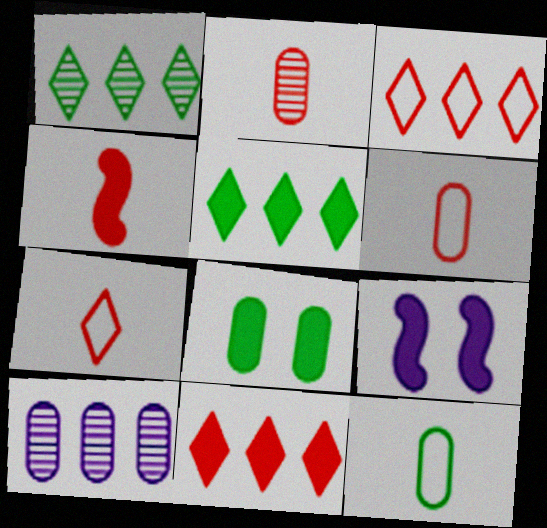[[1, 6, 9], 
[2, 4, 7], 
[6, 8, 10]]